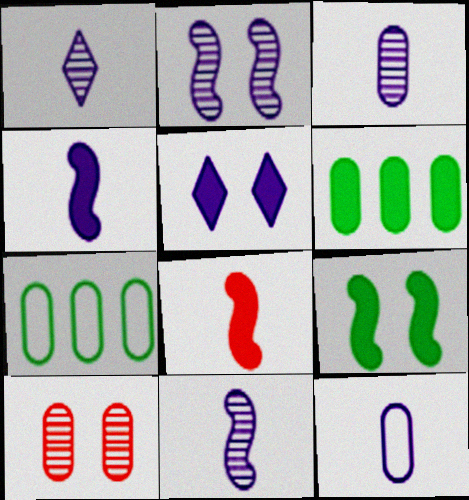[[1, 3, 11], 
[1, 4, 12], 
[5, 6, 8], 
[6, 10, 12]]